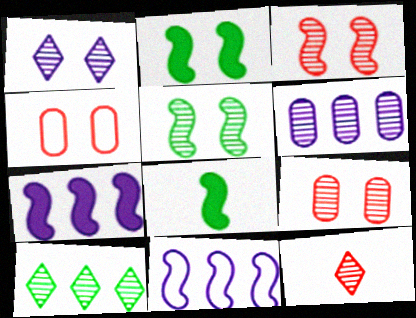[[1, 2, 4], 
[1, 5, 9], 
[1, 10, 12], 
[3, 8, 11], 
[5, 6, 12]]